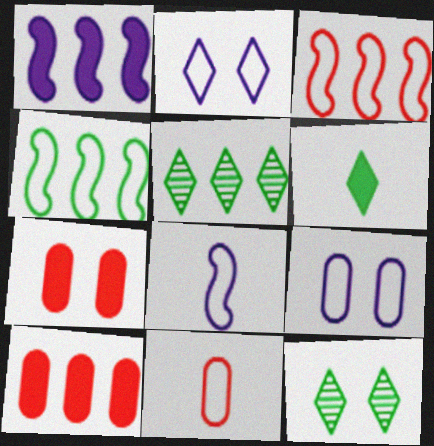[[1, 6, 7], 
[1, 11, 12], 
[2, 4, 11], 
[5, 7, 8], 
[8, 10, 12]]